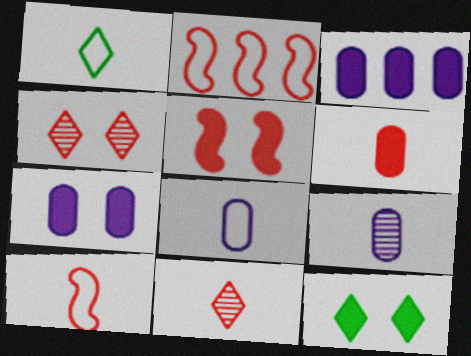[[1, 8, 10], 
[2, 4, 6], 
[2, 9, 12], 
[5, 7, 12], 
[6, 10, 11]]